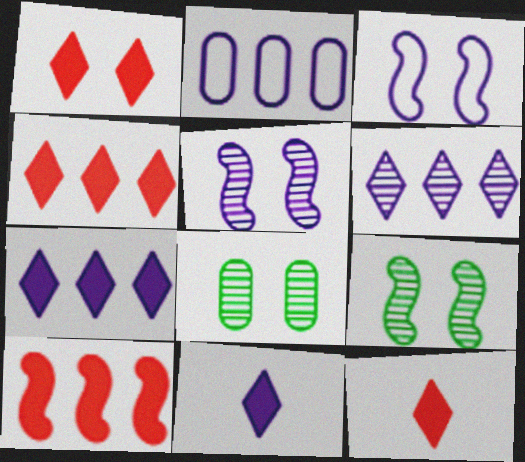[[1, 3, 8], 
[1, 4, 12], 
[2, 5, 11], 
[2, 9, 12]]